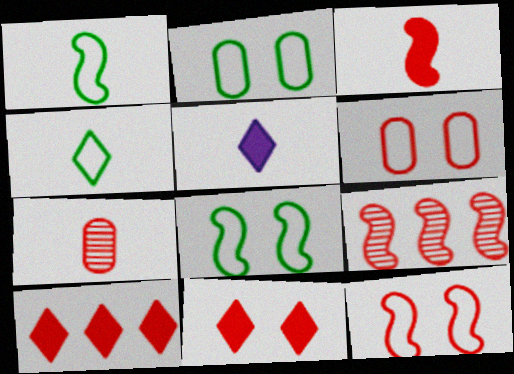[[1, 5, 7], 
[2, 5, 9], 
[3, 9, 12], 
[7, 10, 12]]